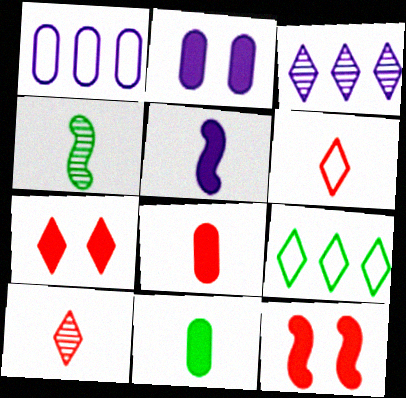[[1, 4, 7]]